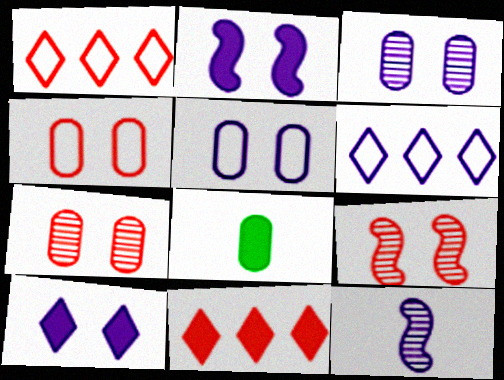[[2, 8, 11], 
[6, 8, 9]]